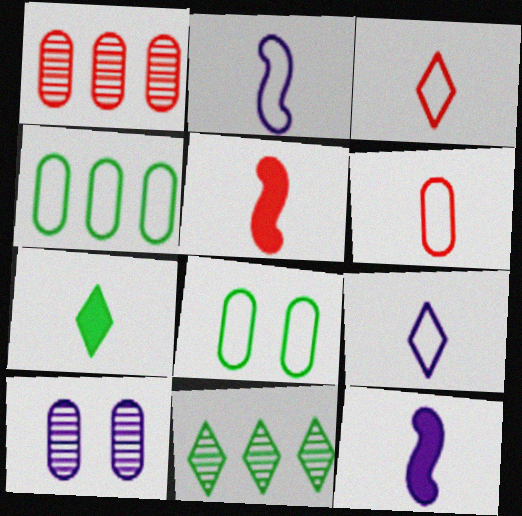[]